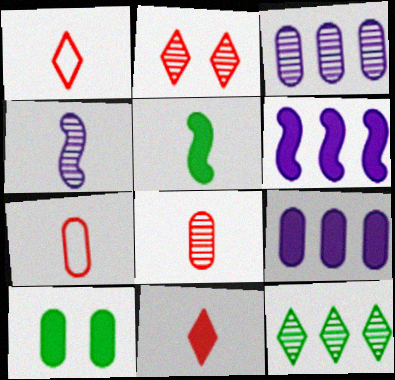[[3, 7, 10], 
[6, 10, 11]]